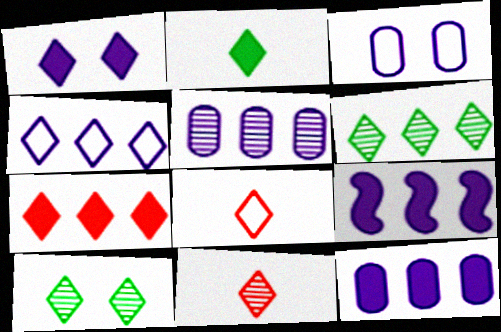[[1, 2, 7], 
[1, 6, 8], 
[4, 5, 9], 
[4, 6, 7]]